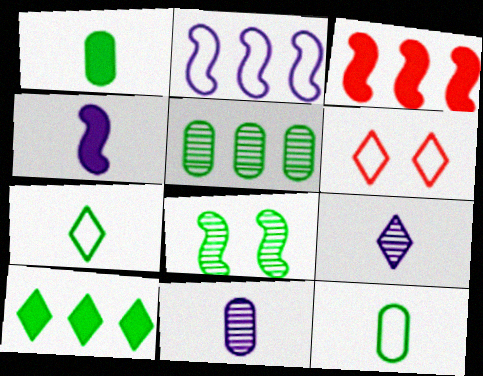[[2, 6, 12], 
[4, 5, 6], 
[6, 9, 10], 
[8, 10, 12]]